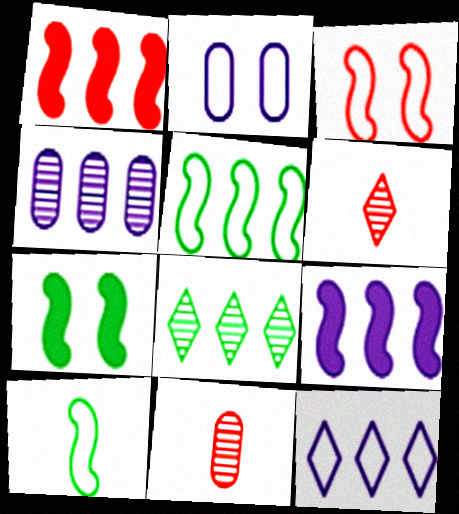[[4, 9, 12], 
[7, 11, 12]]